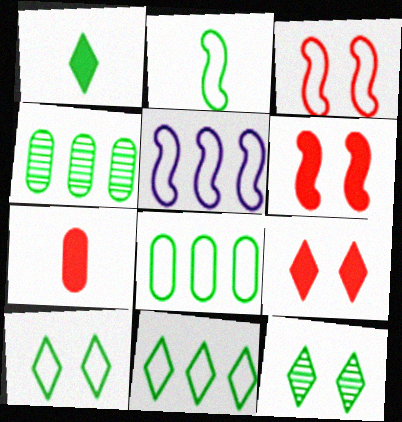[[1, 11, 12], 
[2, 3, 5], 
[2, 8, 10], 
[5, 7, 12]]